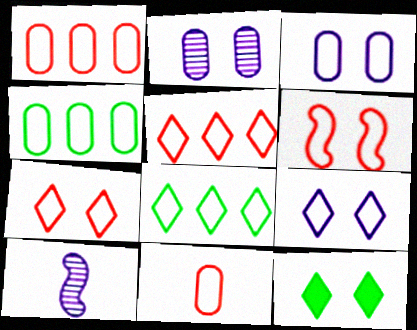[[1, 10, 12], 
[2, 6, 12], 
[3, 4, 11], 
[5, 6, 11]]